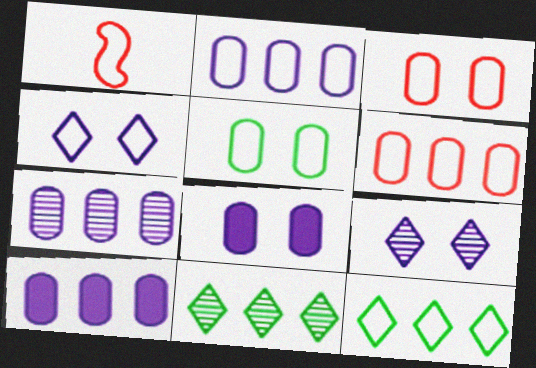[[1, 8, 11], 
[2, 7, 10]]